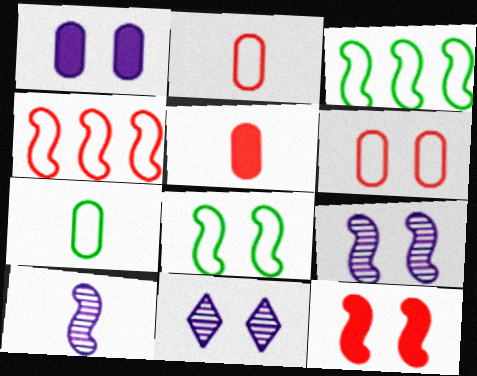[[3, 5, 11], 
[3, 10, 12], 
[8, 9, 12]]